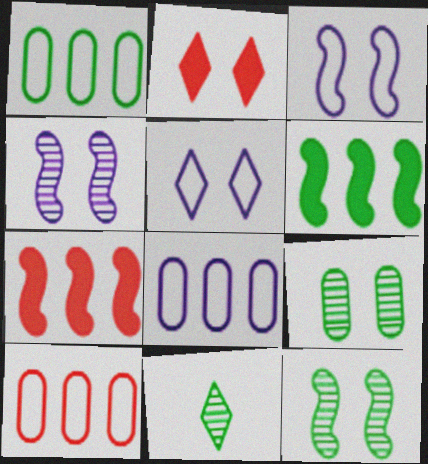[[1, 8, 10], 
[2, 3, 9]]